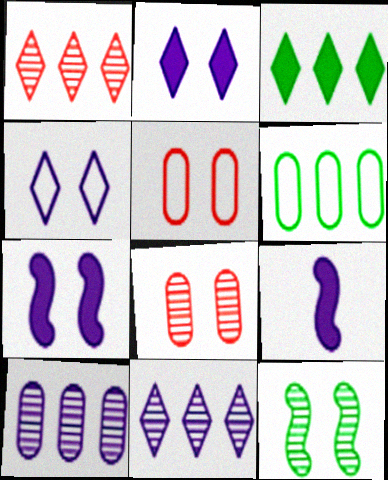[[2, 5, 12], 
[4, 9, 10]]